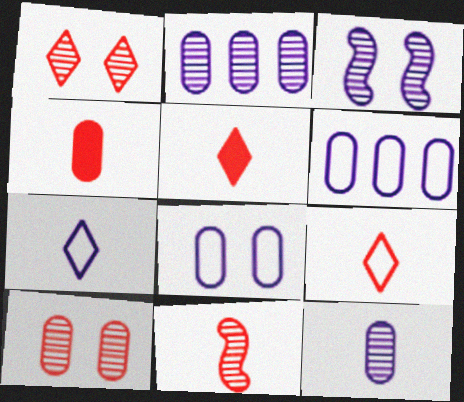[[4, 9, 11]]